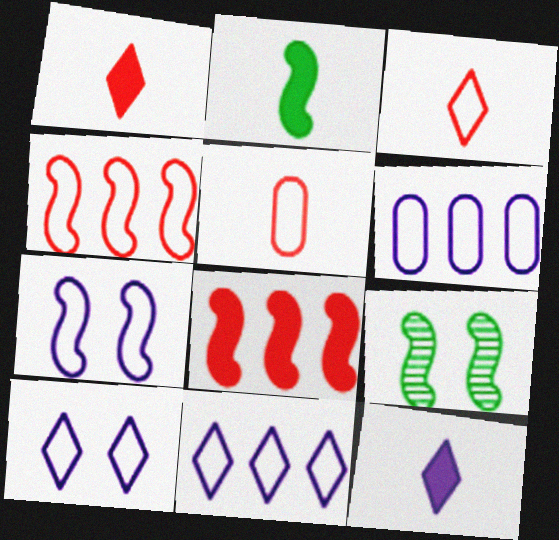[[1, 6, 9]]